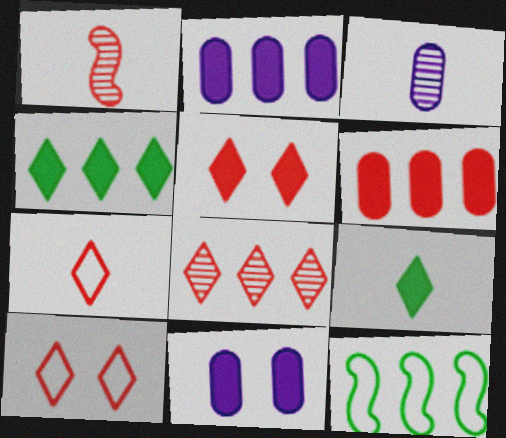[[1, 6, 10], 
[2, 8, 12], 
[3, 5, 12], 
[5, 7, 8]]